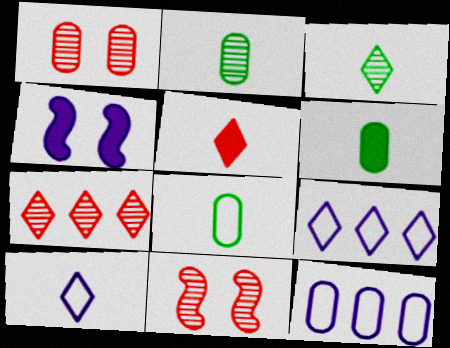[[1, 6, 12], 
[2, 6, 8], 
[3, 5, 10], 
[4, 7, 8], 
[6, 9, 11]]